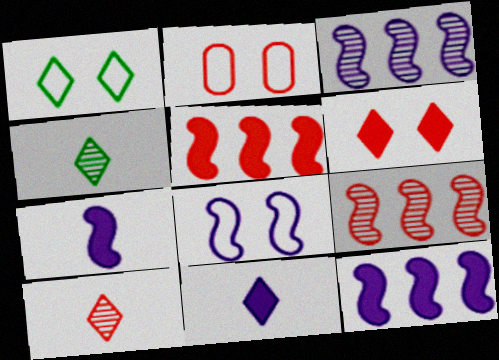[[1, 2, 8], 
[2, 4, 12], 
[2, 5, 10], 
[3, 7, 8]]